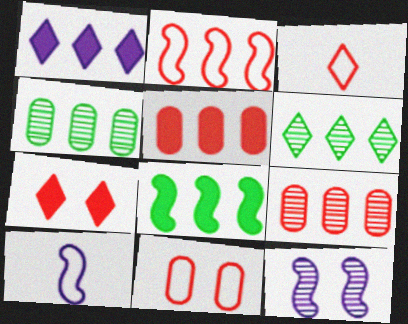[[1, 2, 4], 
[1, 5, 8], 
[2, 3, 11], 
[4, 7, 10]]